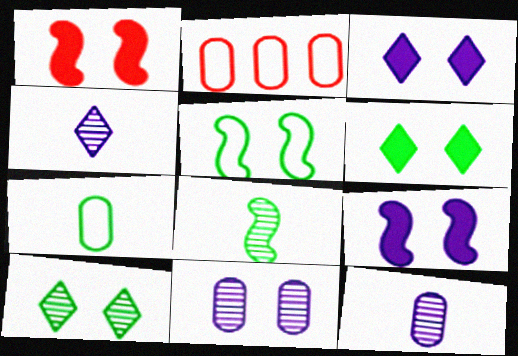[[2, 3, 8]]